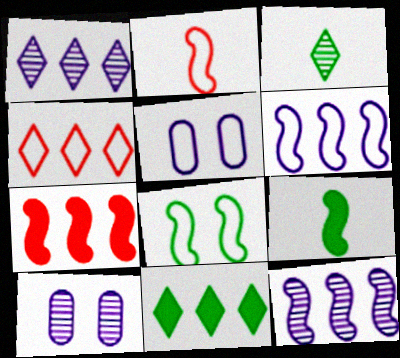[[1, 4, 11], 
[2, 6, 8], 
[2, 10, 11], 
[3, 5, 7], 
[4, 9, 10]]